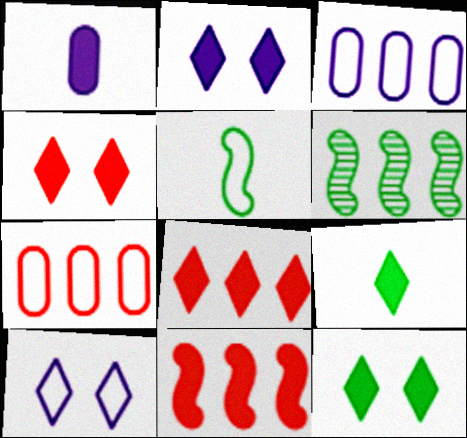[[1, 11, 12], 
[2, 4, 12], 
[2, 8, 9], 
[3, 6, 8], 
[5, 7, 10]]